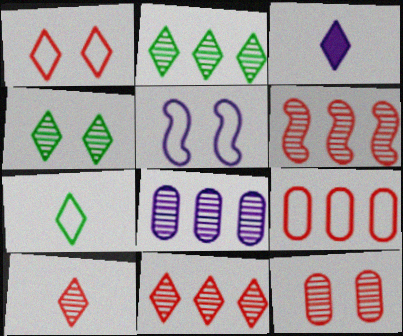[[1, 2, 3], 
[2, 6, 8], 
[3, 5, 8], 
[3, 7, 10], 
[5, 7, 9], 
[6, 10, 12]]